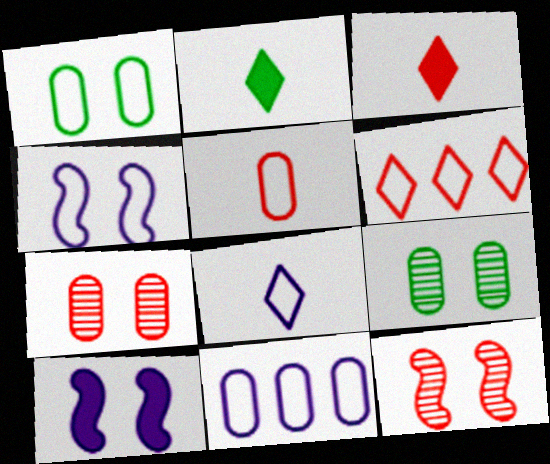[[1, 5, 11], 
[2, 11, 12], 
[4, 8, 11]]